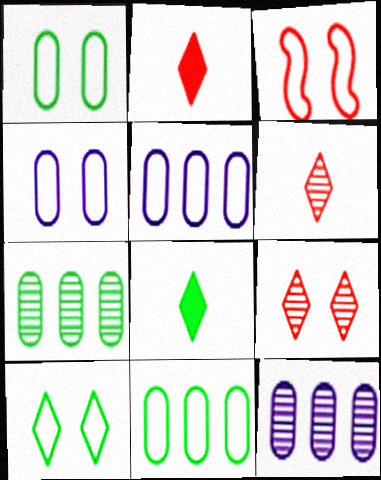[[3, 4, 10], 
[3, 8, 12]]